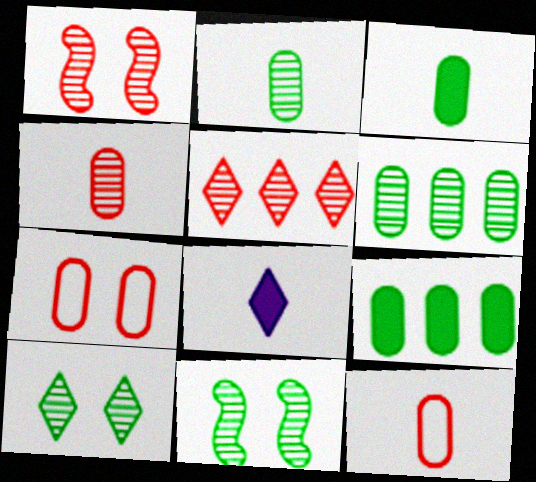[[1, 4, 5]]